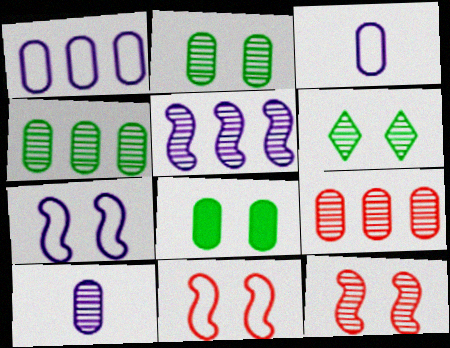[[2, 9, 10], 
[3, 8, 9]]